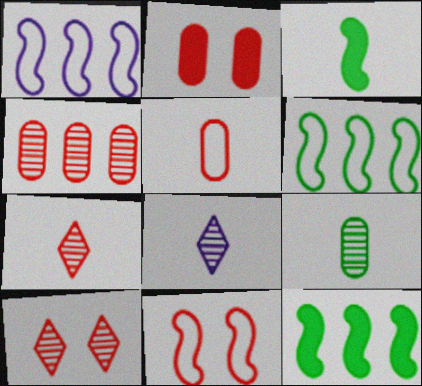[[2, 4, 5], 
[2, 6, 8], 
[2, 10, 11], 
[3, 5, 8]]